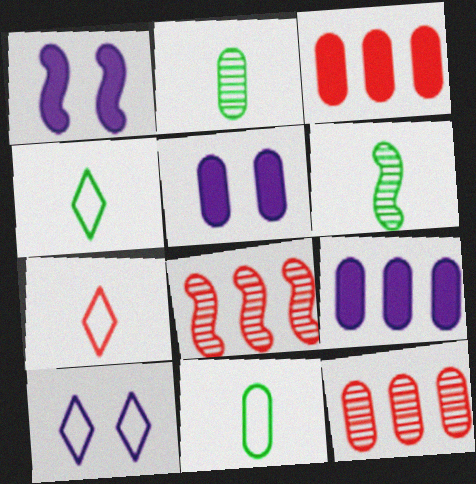[[1, 4, 12], 
[3, 6, 10], 
[4, 5, 8], 
[5, 11, 12]]